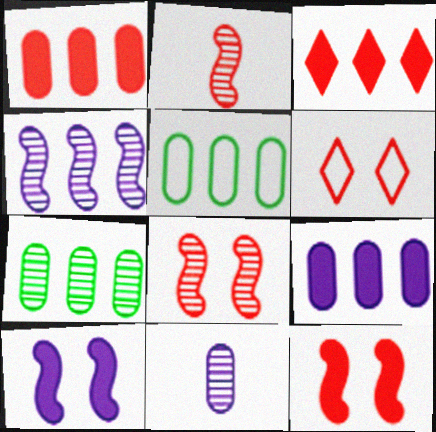[[1, 2, 6], 
[3, 4, 5]]